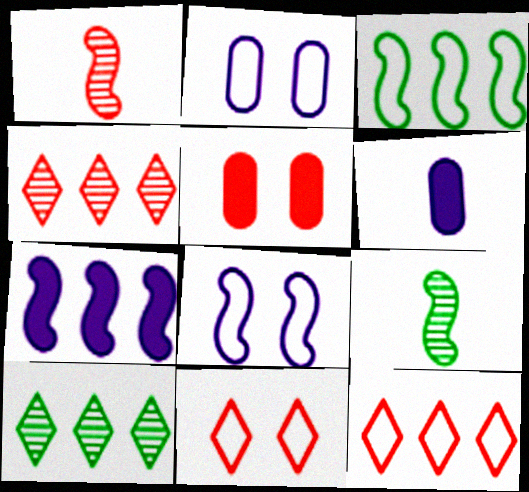[[1, 5, 12]]